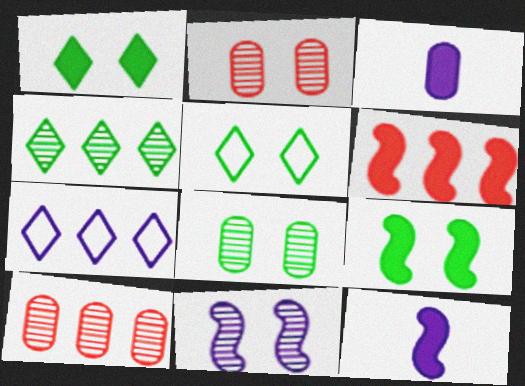[[1, 3, 6], 
[3, 7, 11], 
[5, 8, 9], 
[5, 10, 12], 
[6, 9, 12]]